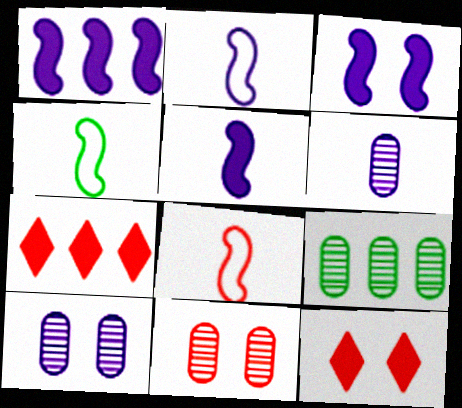[[1, 3, 5], 
[2, 4, 8], 
[2, 9, 12], 
[4, 7, 10], 
[6, 9, 11], 
[7, 8, 11]]